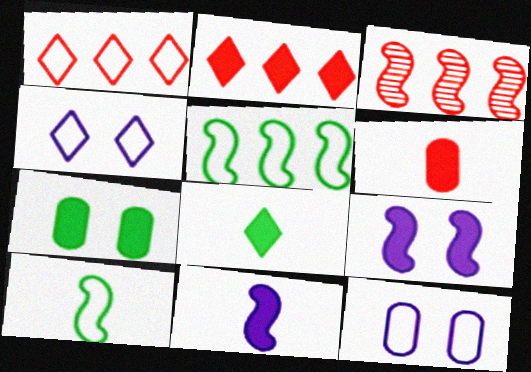[[1, 10, 12], 
[2, 7, 11], 
[3, 8, 12], 
[3, 9, 10], 
[6, 8, 11]]